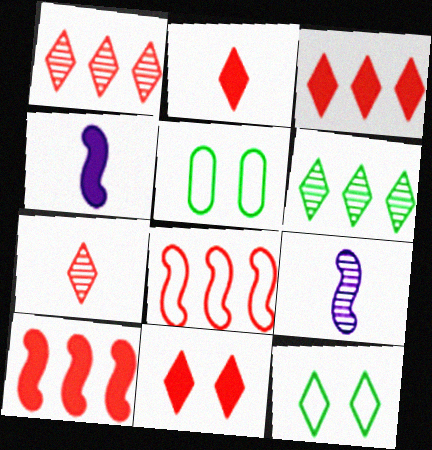[[1, 4, 5], 
[2, 3, 11], 
[3, 5, 9]]